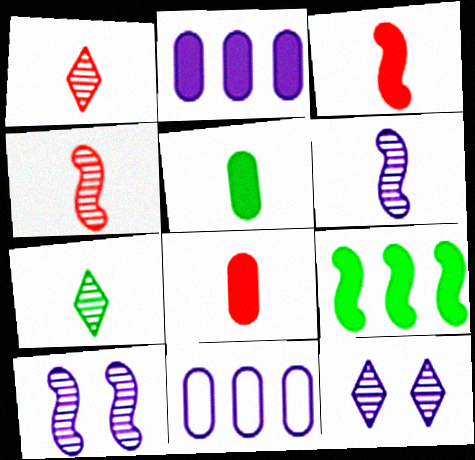[]